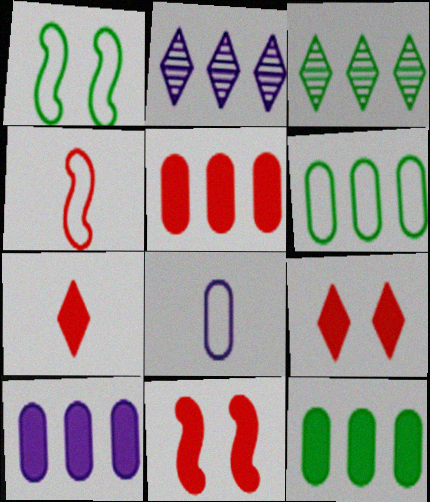[[3, 8, 11], 
[5, 7, 11], 
[5, 10, 12]]